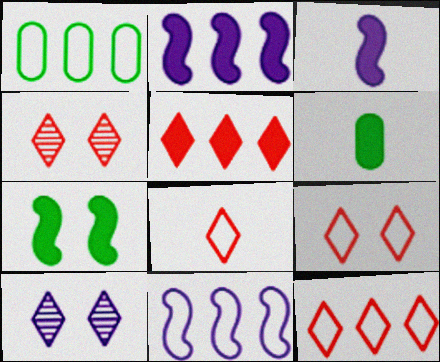[[1, 3, 4], 
[1, 11, 12], 
[4, 5, 8], 
[4, 6, 11], 
[8, 9, 12]]